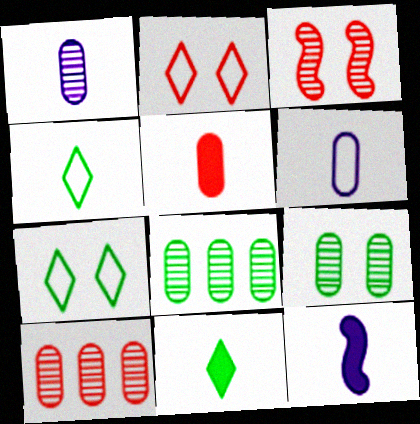[[1, 9, 10], 
[2, 8, 12], 
[5, 11, 12], 
[7, 10, 12]]